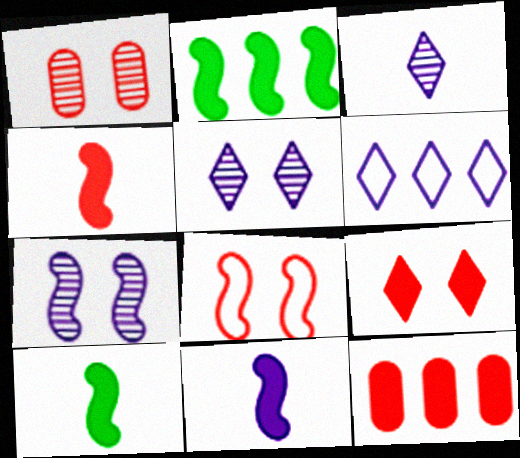[[1, 6, 10], 
[1, 8, 9], 
[4, 9, 12], 
[4, 10, 11]]